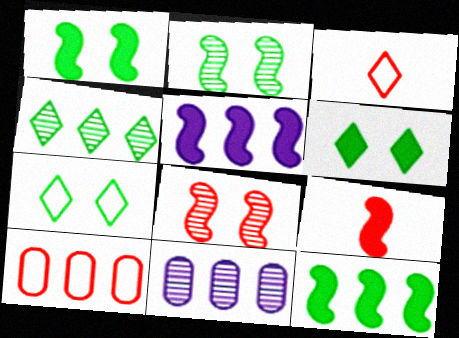[[1, 3, 11], 
[1, 5, 9], 
[4, 5, 10], 
[7, 9, 11]]